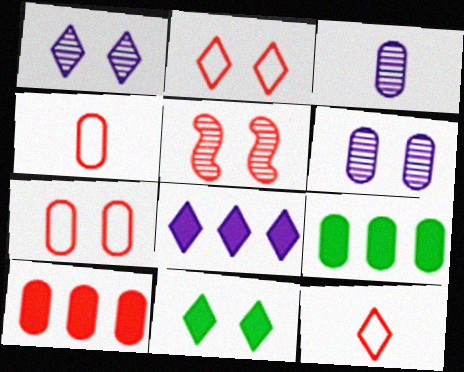[[1, 2, 11], 
[3, 7, 9], 
[4, 6, 9], 
[5, 10, 12]]